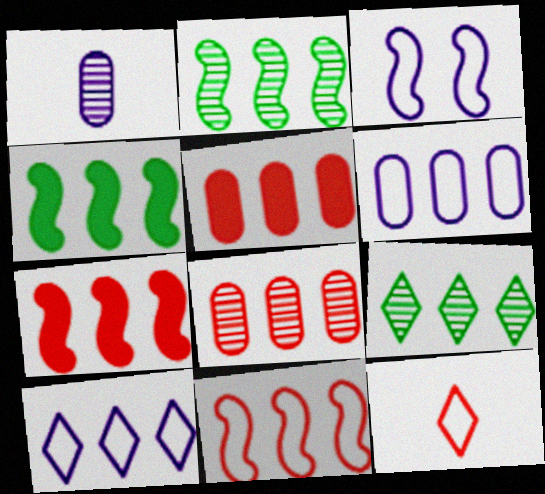[[2, 5, 10], 
[4, 8, 10], 
[6, 7, 9]]